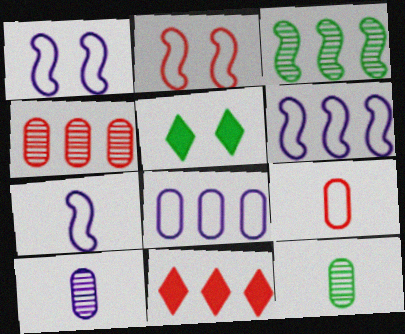[[1, 6, 7], 
[1, 11, 12], 
[3, 8, 11], 
[4, 5, 7]]